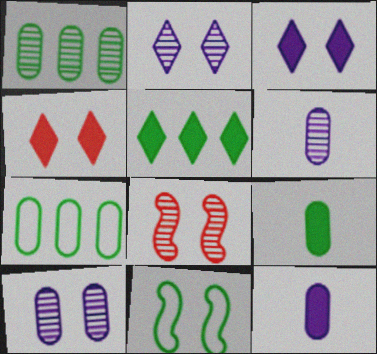[[4, 10, 11]]